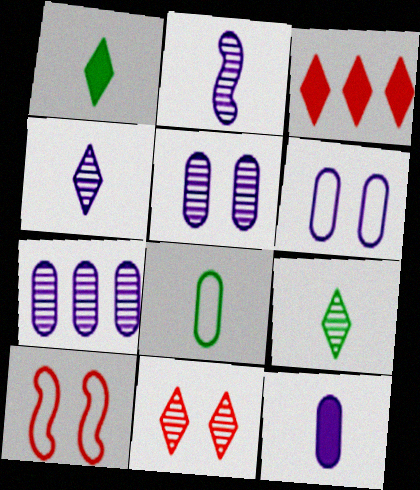[[1, 7, 10], 
[6, 7, 12]]